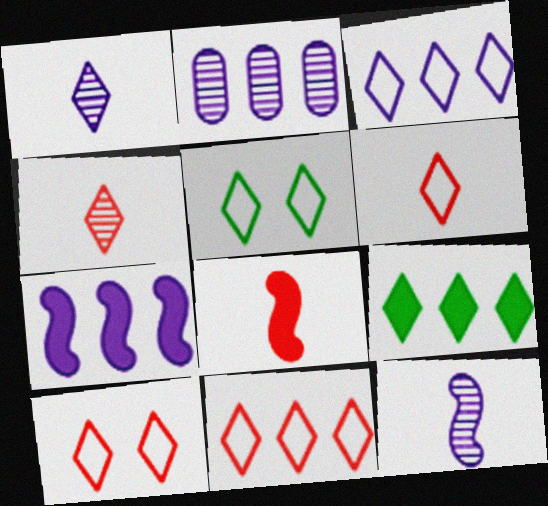[[1, 9, 10], 
[2, 3, 7], 
[2, 5, 8], 
[3, 5, 6], 
[6, 10, 11]]